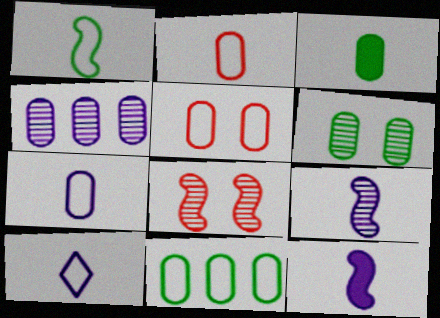[[1, 2, 10], 
[3, 4, 5], 
[3, 6, 11], 
[5, 7, 11]]